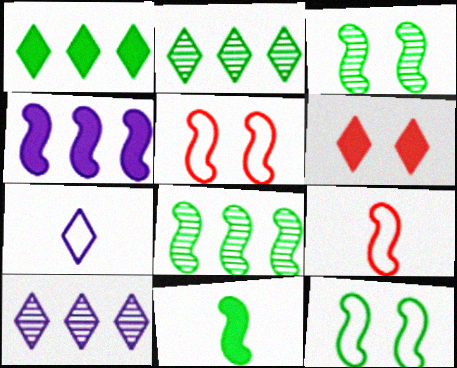[[2, 6, 7], 
[3, 4, 9], 
[8, 11, 12]]